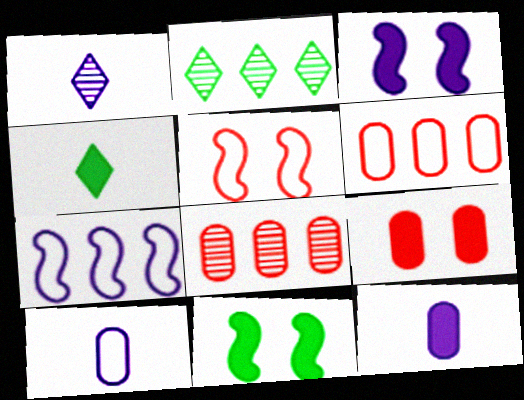[[1, 6, 11], 
[2, 5, 12]]